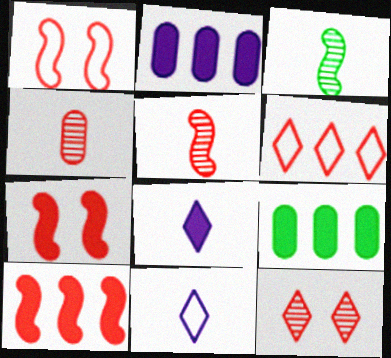[[1, 5, 10], 
[4, 6, 7], 
[7, 8, 9]]